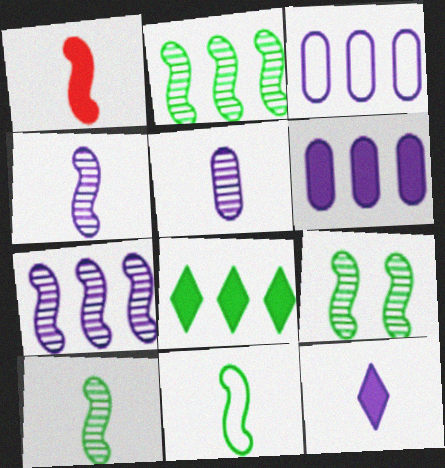[[1, 4, 11], 
[2, 9, 10]]